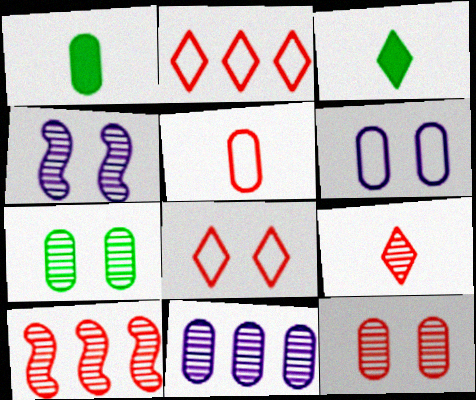[[1, 2, 4], 
[3, 6, 10], 
[9, 10, 12]]